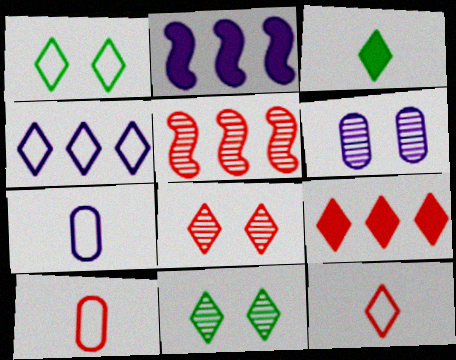[[1, 4, 12], 
[2, 10, 11], 
[3, 4, 8], 
[8, 9, 12]]